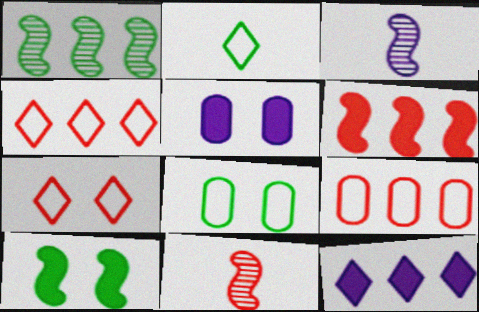[[1, 9, 12], 
[8, 11, 12]]